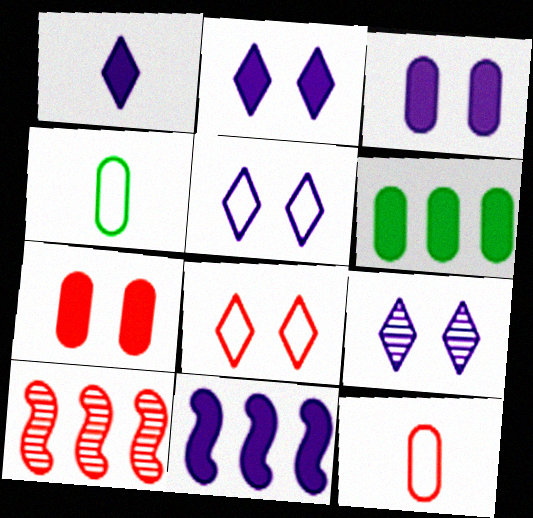[[1, 3, 11], 
[2, 4, 10], 
[2, 5, 9]]